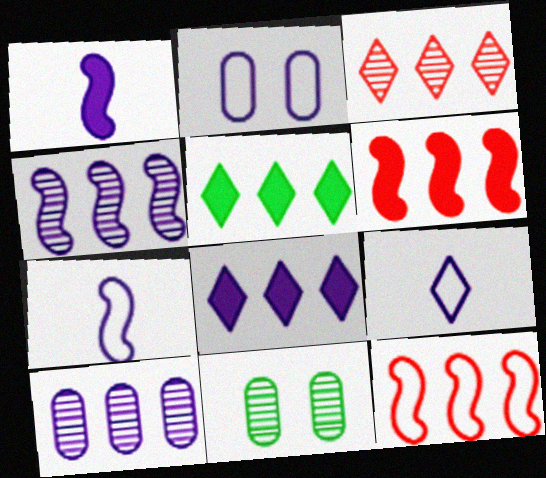[[5, 10, 12], 
[6, 9, 11]]